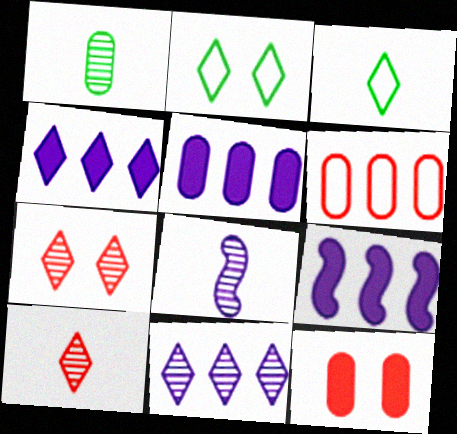[[1, 8, 10], 
[2, 4, 10], 
[3, 4, 7], 
[4, 5, 9]]